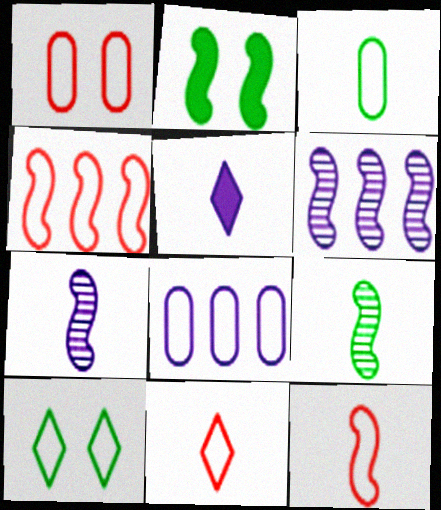[[1, 3, 8], 
[1, 4, 11], 
[2, 4, 7], 
[2, 6, 12], 
[8, 10, 12]]